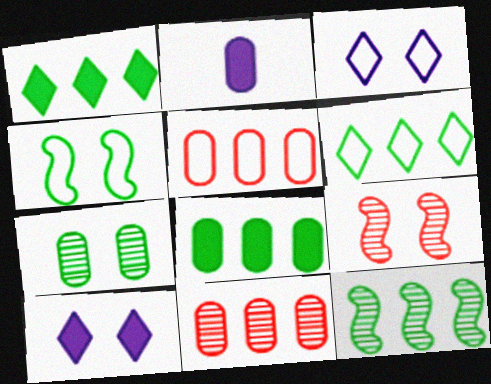[[2, 5, 7], 
[2, 6, 9], 
[6, 8, 12]]